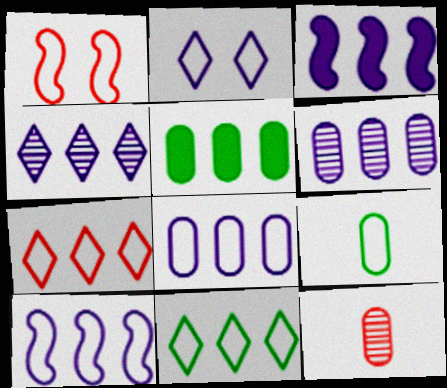[[3, 4, 8]]